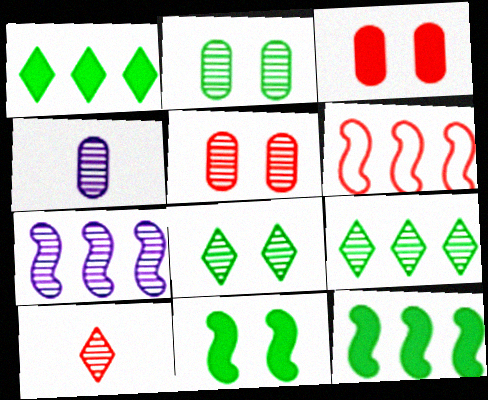[[2, 7, 10], 
[3, 6, 10], 
[6, 7, 12]]